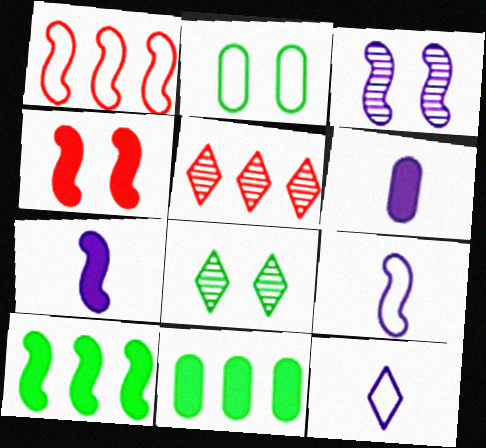[[1, 2, 12], 
[1, 6, 8], 
[2, 5, 7], 
[4, 7, 10]]